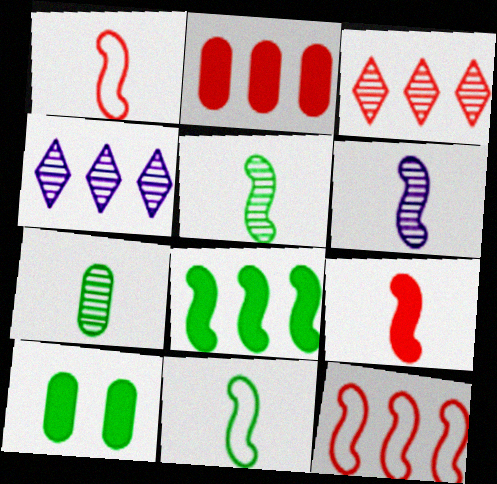[[1, 4, 10], 
[2, 3, 12], 
[6, 9, 11]]